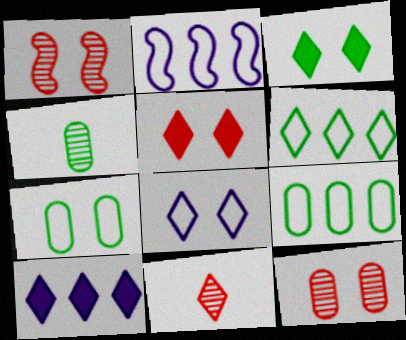[[2, 4, 5]]